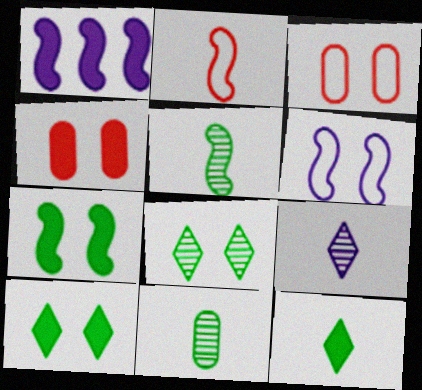[[1, 4, 12], 
[4, 6, 8]]